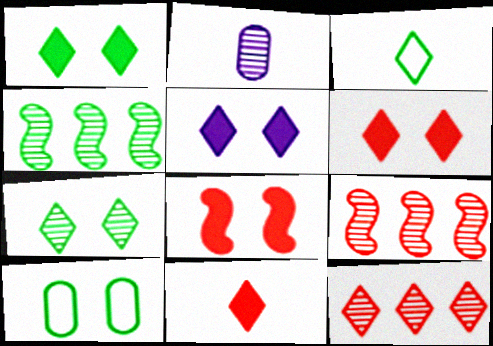[[1, 5, 6], 
[2, 7, 9], 
[3, 5, 12]]